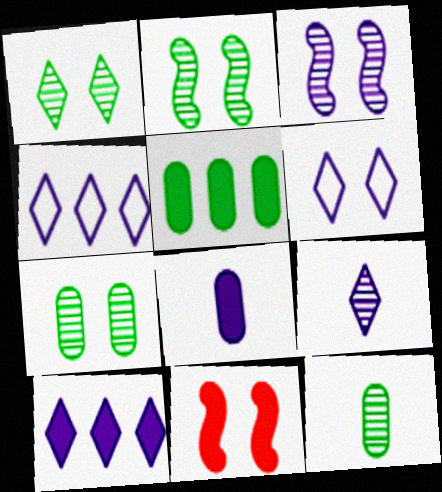[[1, 2, 7], 
[3, 4, 8], 
[4, 11, 12], 
[6, 7, 11], 
[6, 9, 10]]